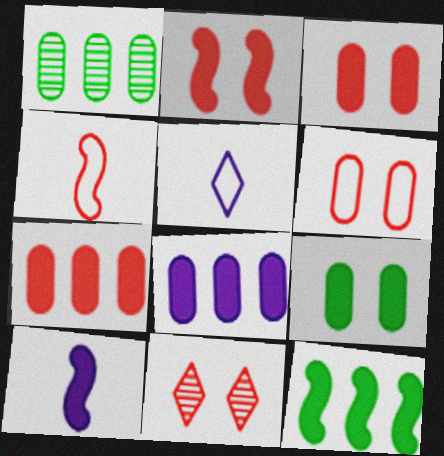[[1, 2, 5], 
[2, 6, 11], 
[2, 10, 12], 
[4, 7, 11]]